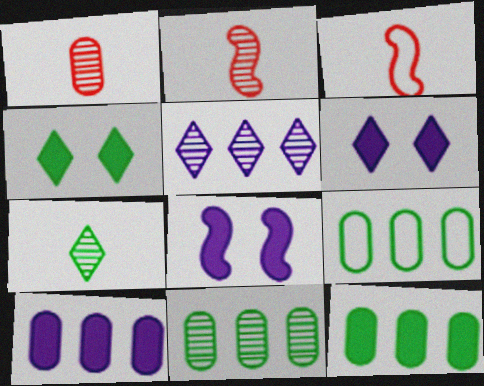[[2, 6, 9], 
[3, 6, 11], 
[9, 11, 12]]